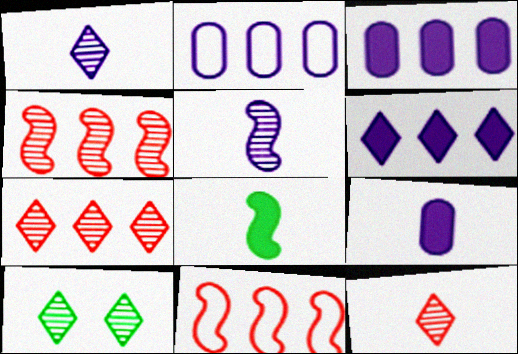[[1, 7, 10], 
[9, 10, 11]]